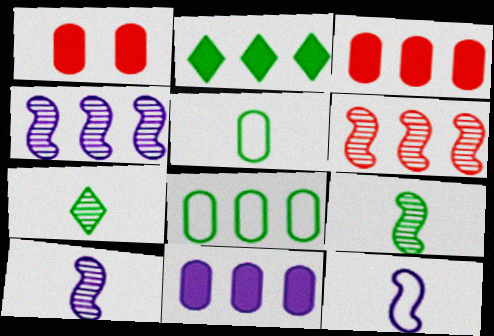[]